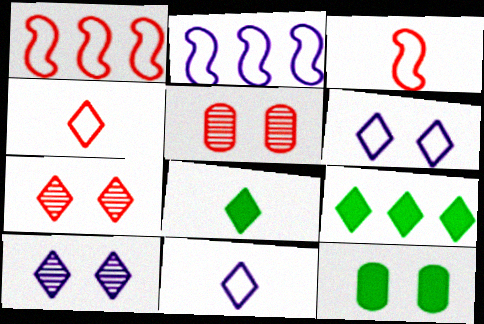[[2, 5, 8], 
[4, 9, 10], 
[7, 9, 11]]